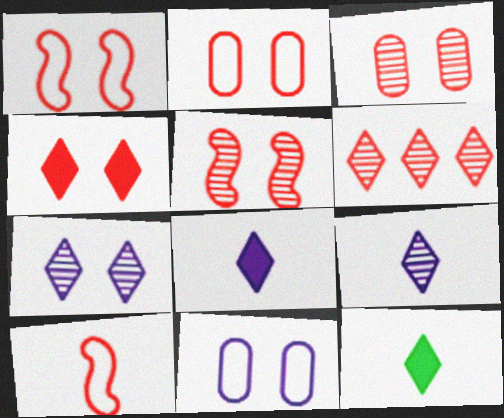[[1, 3, 4], 
[2, 4, 5]]